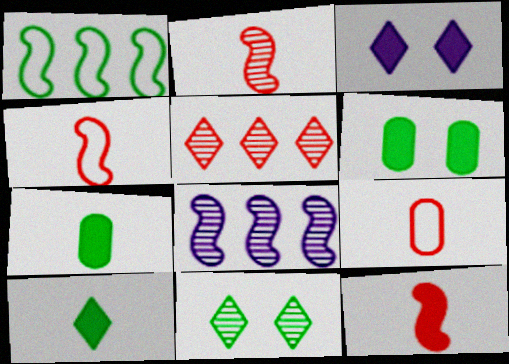[[1, 7, 11], 
[2, 4, 12]]